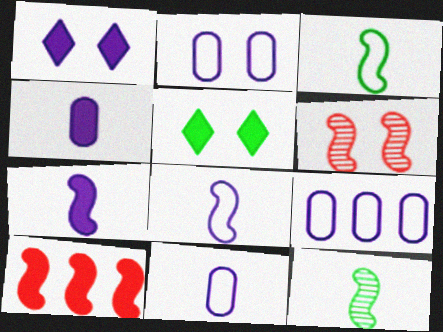[[2, 5, 6], 
[2, 9, 11], 
[4, 5, 10]]